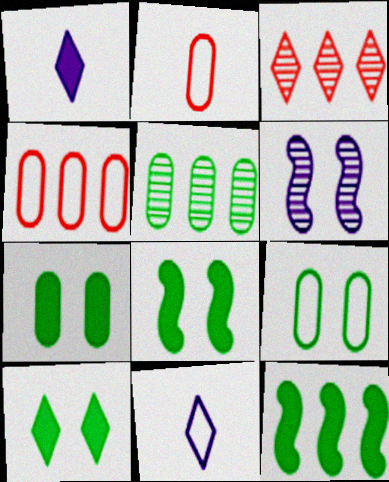[[3, 10, 11], 
[7, 8, 10]]